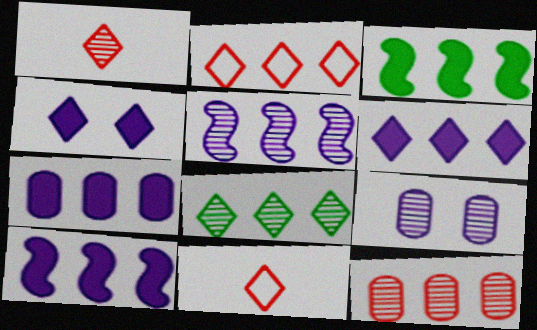[[2, 6, 8], 
[3, 9, 11], 
[4, 8, 11], 
[5, 8, 12], 
[6, 7, 10]]